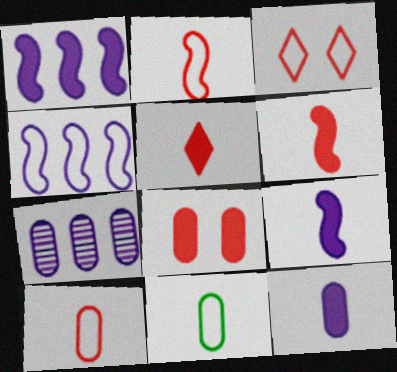[[3, 4, 11], 
[7, 8, 11]]